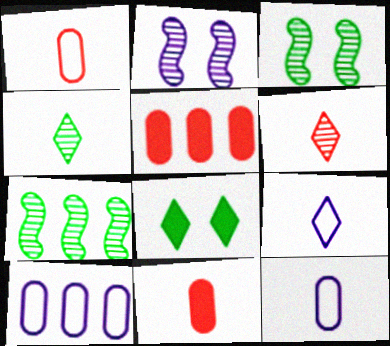[[3, 5, 9]]